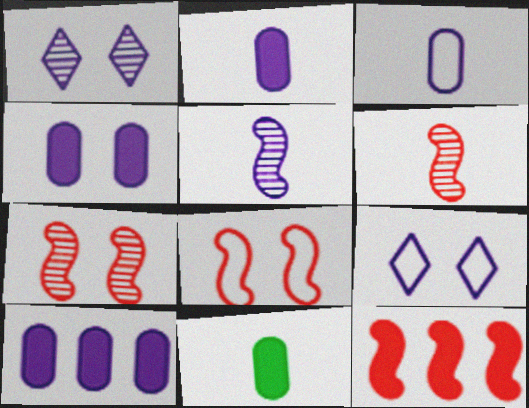[[2, 4, 10], 
[5, 9, 10], 
[6, 8, 12]]